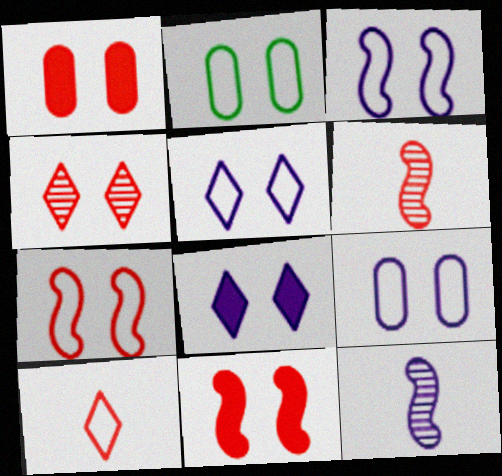[[1, 4, 7], 
[2, 5, 7], 
[3, 5, 9]]